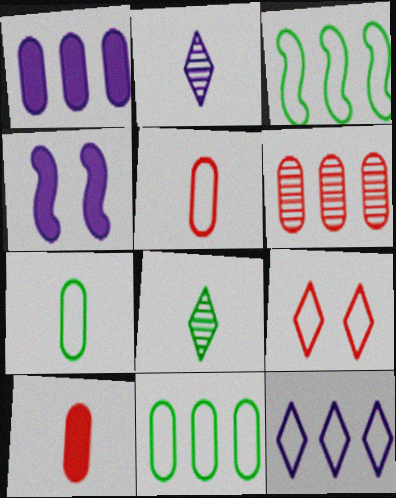[[1, 6, 11]]